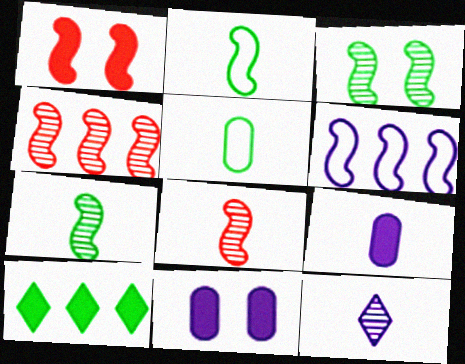[[1, 6, 7], 
[1, 9, 10], 
[3, 5, 10], 
[6, 11, 12]]